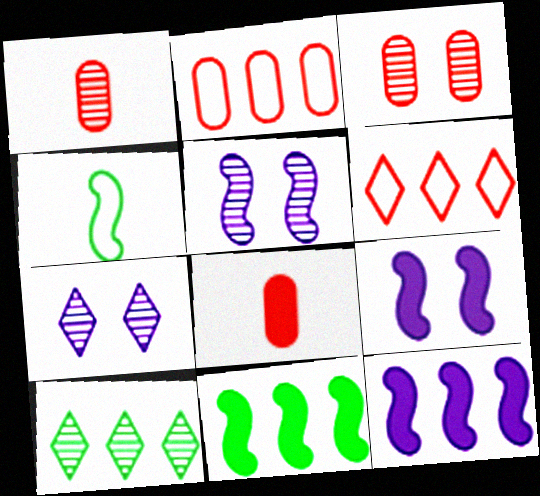[[1, 5, 10], 
[2, 3, 8], 
[2, 10, 12]]